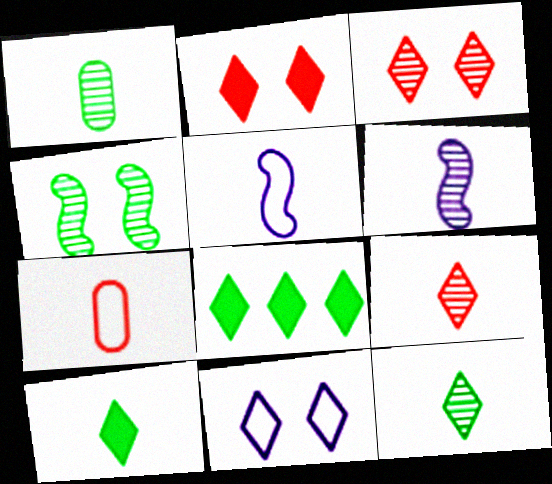[[1, 6, 9], 
[6, 7, 10], 
[8, 9, 11]]